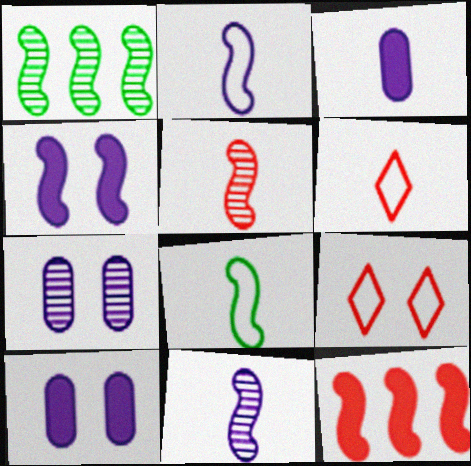[[1, 3, 9], 
[1, 6, 10]]